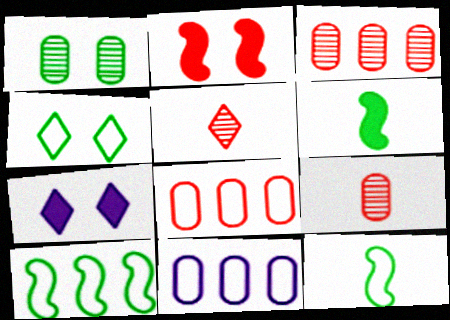[[2, 5, 8], 
[3, 7, 12], 
[7, 9, 10]]